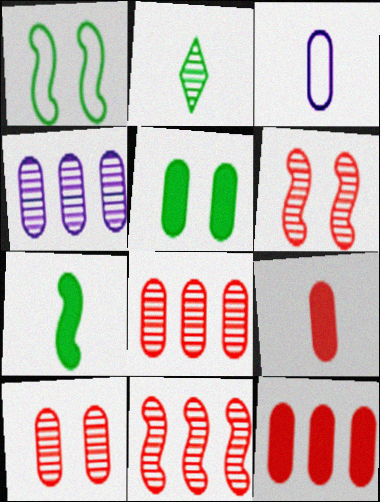[[2, 4, 6], 
[3, 5, 8]]